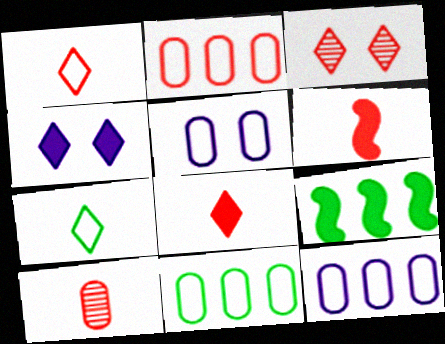[[1, 6, 10], 
[2, 3, 6], 
[2, 11, 12]]